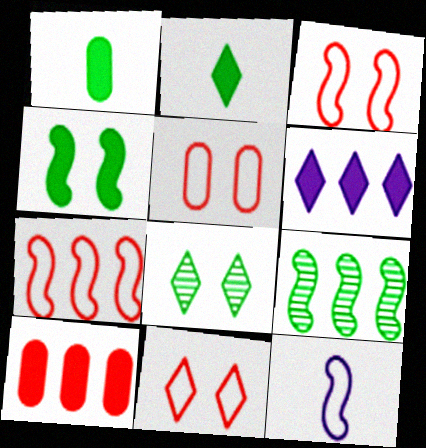[[3, 5, 11], 
[8, 10, 12]]